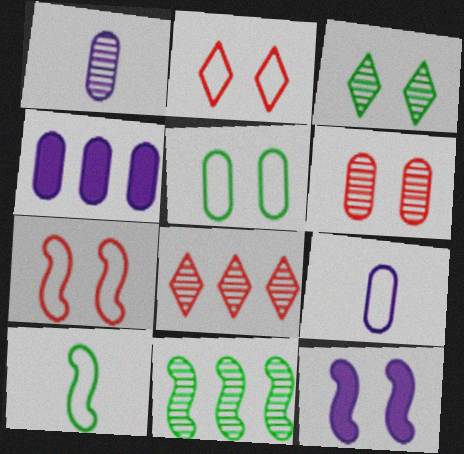[]